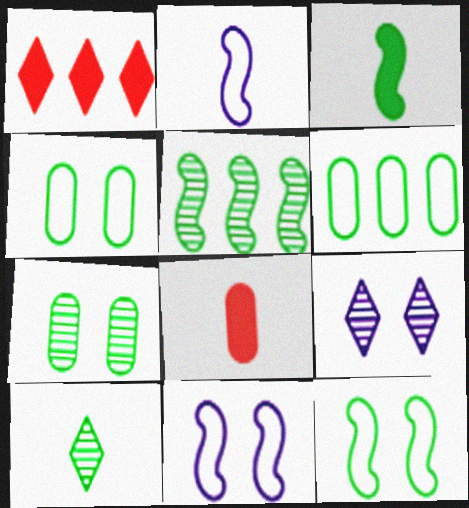[[1, 2, 7], 
[2, 8, 10], 
[3, 5, 12], 
[5, 7, 10]]